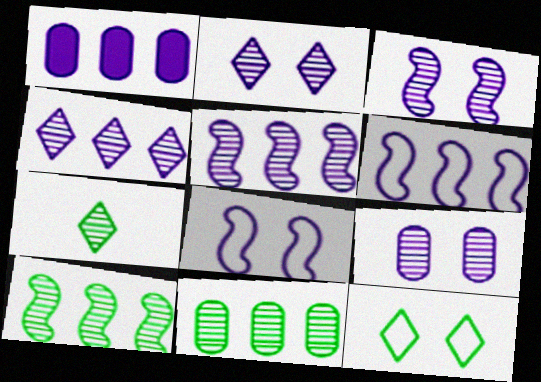[[1, 4, 6], 
[2, 3, 9]]